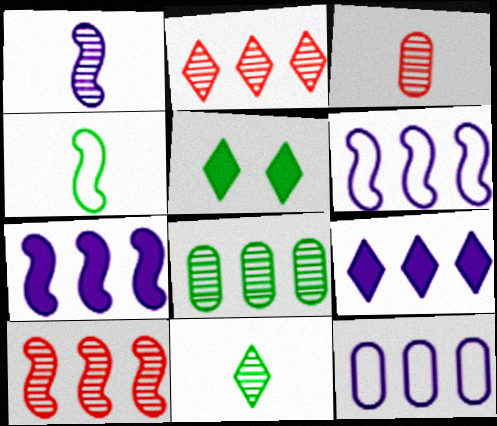[[1, 3, 11], 
[3, 5, 6], 
[4, 5, 8]]